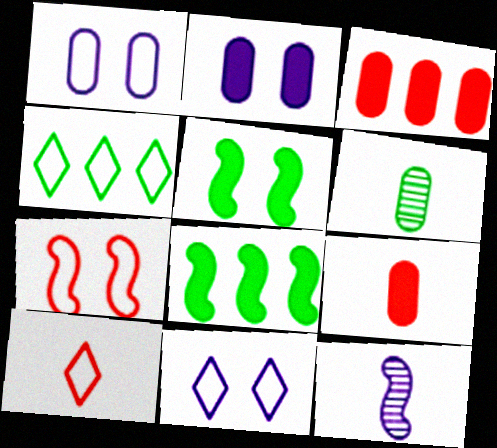[[1, 3, 6], 
[4, 5, 6], 
[4, 10, 11], 
[7, 8, 12]]